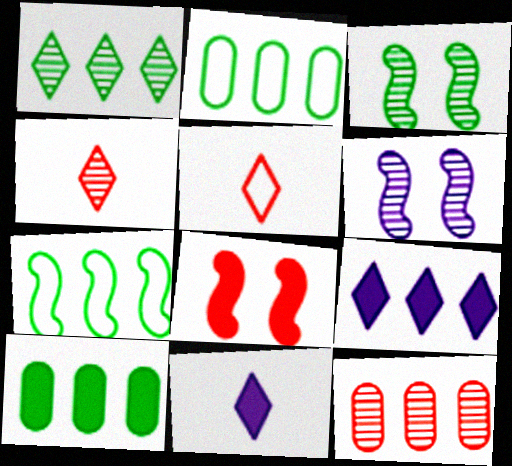[[1, 7, 10], 
[5, 6, 10], 
[5, 8, 12], 
[7, 9, 12], 
[8, 10, 11]]